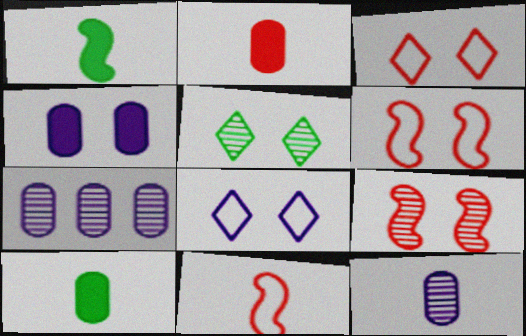[[1, 3, 7], 
[4, 5, 6]]